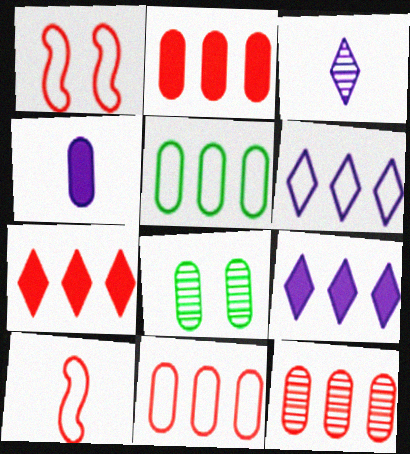[[2, 11, 12], 
[4, 8, 11], 
[8, 9, 10]]